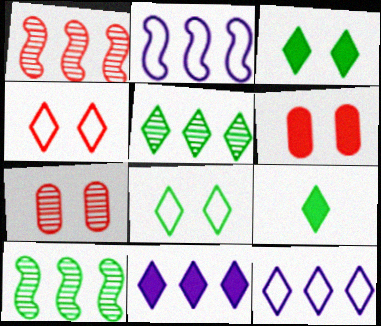[[2, 7, 9], 
[5, 8, 9]]